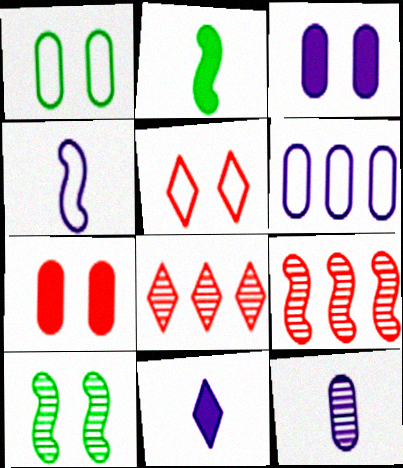[[1, 9, 11], 
[3, 5, 10], 
[3, 6, 12], 
[4, 11, 12], 
[8, 10, 12]]